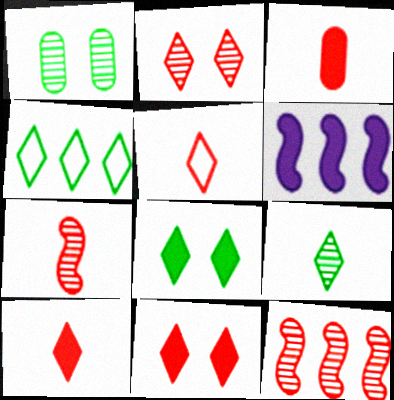[[1, 5, 6], 
[3, 5, 7], 
[3, 6, 8], 
[4, 8, 9]]